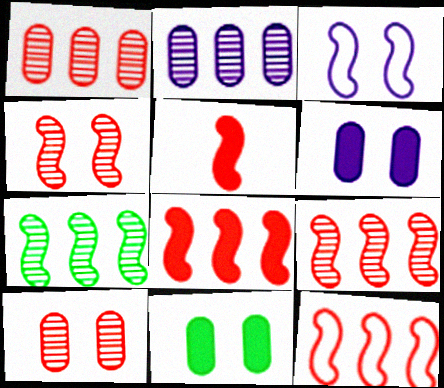[[3, 5, 7], 
[4, 5, 12], 
[8, 9, 12]]